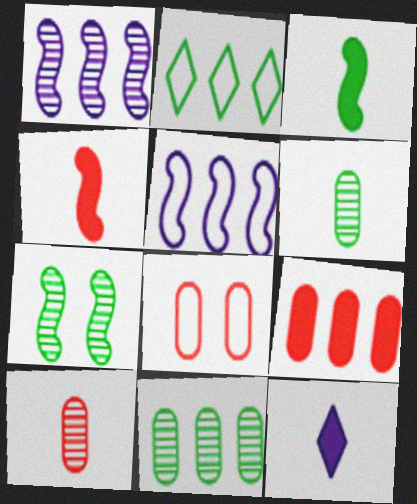[[1, 2, 9], 
[4, 5, 7], 
[8, 9, 10]]